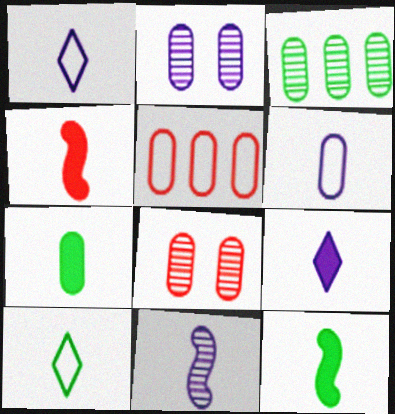[[2, 5, 7], 
[4, 7, 9], 
[6, 9, 11]]